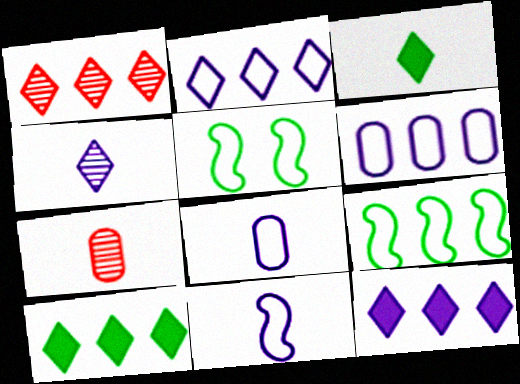[[1, 2, 10], 
[3, 7, 11], 
[5, 7, 12]]